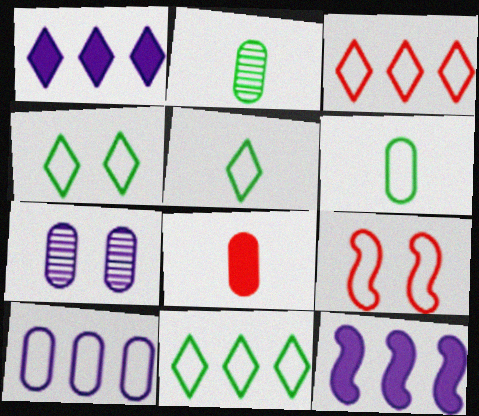[[1, 2, 9], 
[4, 5, 11], 
[5, 9, 10]]